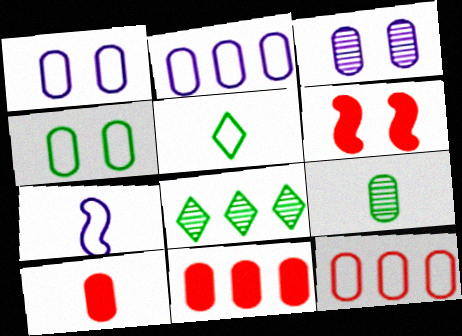[[1, 9, 11]]